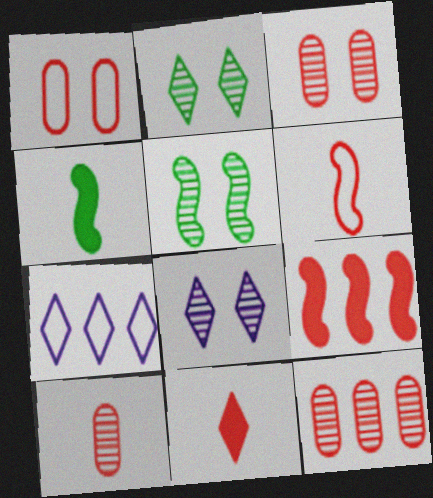[[2, 7, 11], 
[3, 4, 7], 
[3, 5, 8], 
[3, 10, 12], 
[6, 10, 11]]